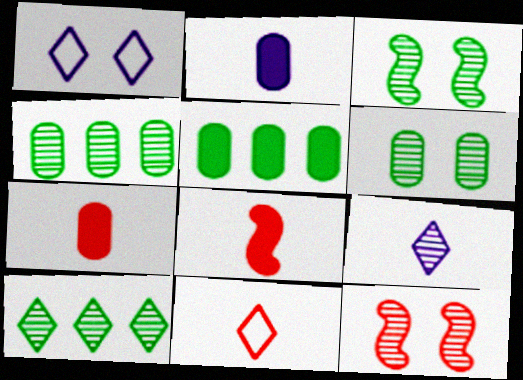[[1, 4, 8], 
[4, 9, 12]]